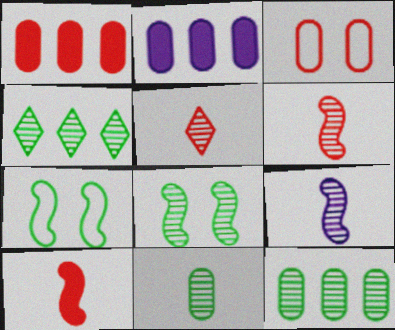[[2, 3, 11], 
[2, 5, 7], 
[4, 8, 11], 
[5, 9, 11]]